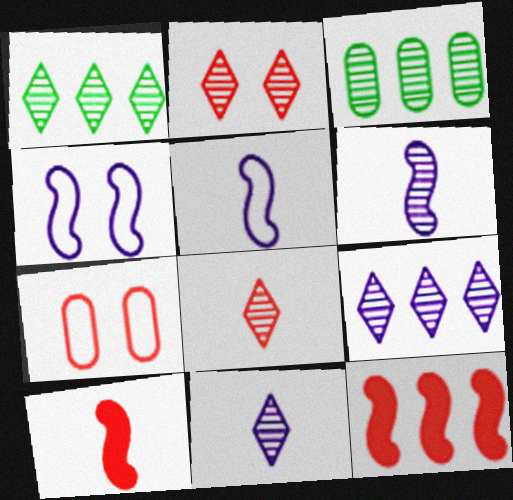[[1, 2, 11], 
[2, 3, 6], 
[7, 8, 12]]